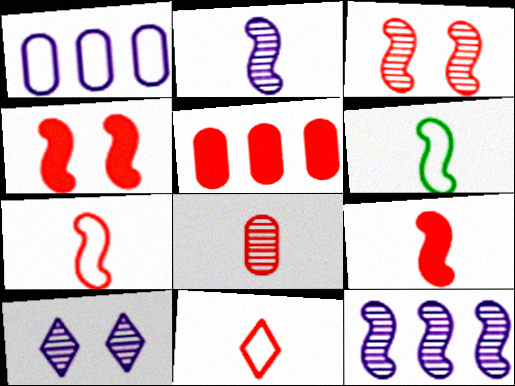[[2, 6, 9], 
[3, 5, 11], 
[4, 6, 12], 
[5, 6, 10], 
[8, 9, 11]]